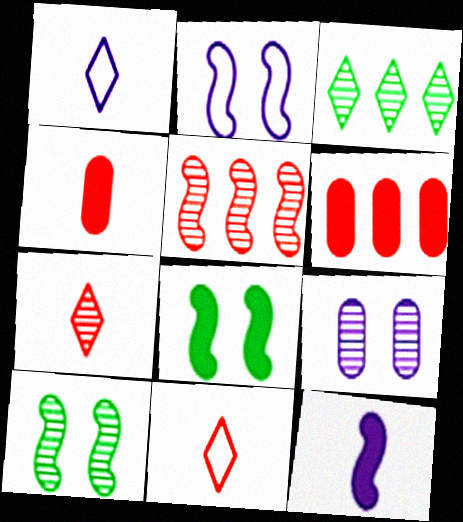[[1, 6, 10], 
[2, 3, 4]]